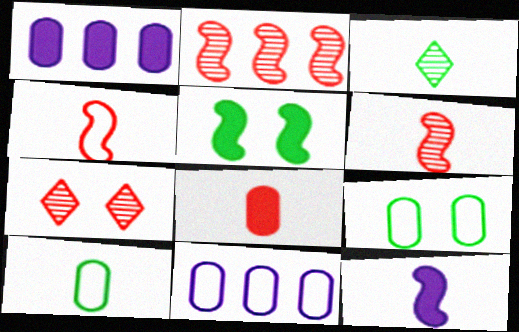[]